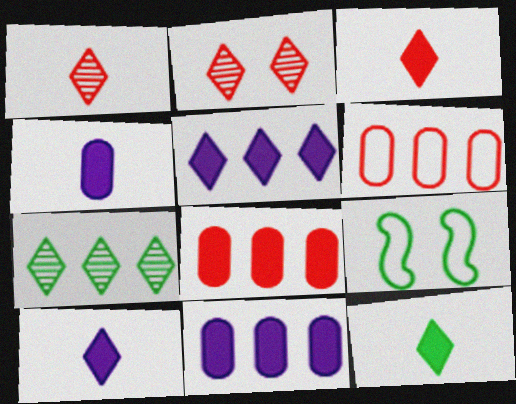[[1, 9, 11], 
[3, 10, 12]]